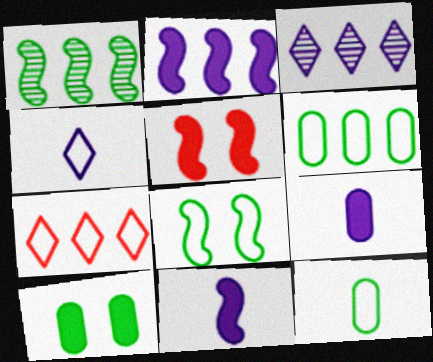[[3, 5, 12]]